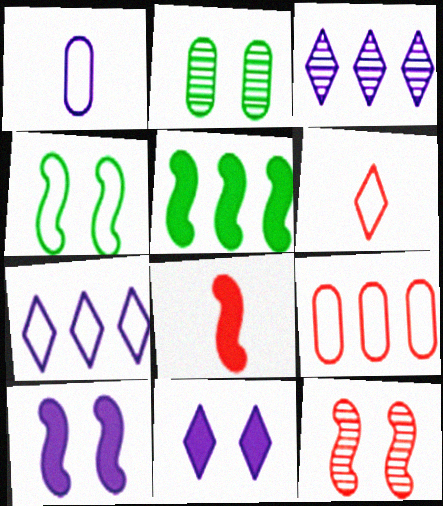[[1, 3, 10], 
[2, 7, 8], 
[3, 5, 9], 
[4, 10, 12], 
[5, 8, 10]]